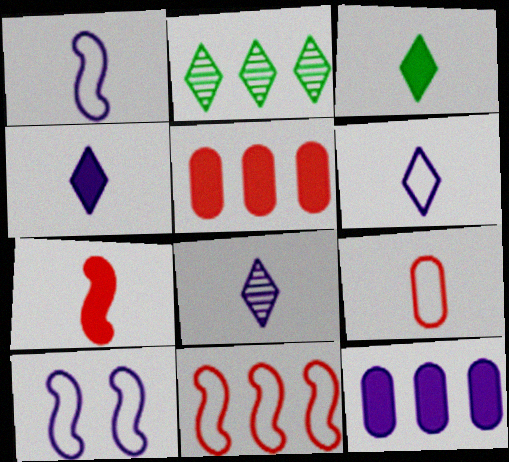[[2, 11, 12], 
[4, 6, 8], 
[8, 10, 12]]